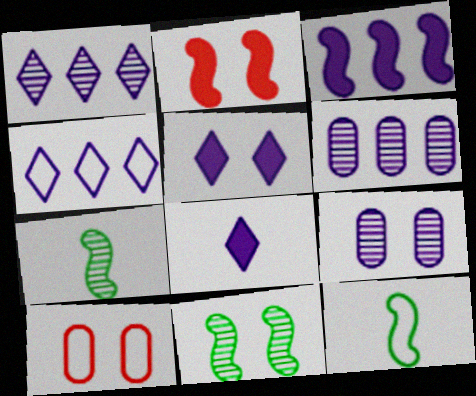[[3, 4, 6], 
[4, 10, 12], 
[5, 10, 11]]